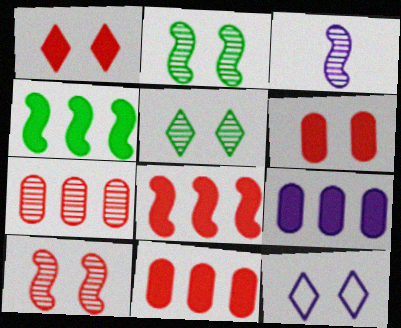[[1, 5, 12], 
[2, 6, 12], 
[3, 5, 7], 
[3, 9, 12]]